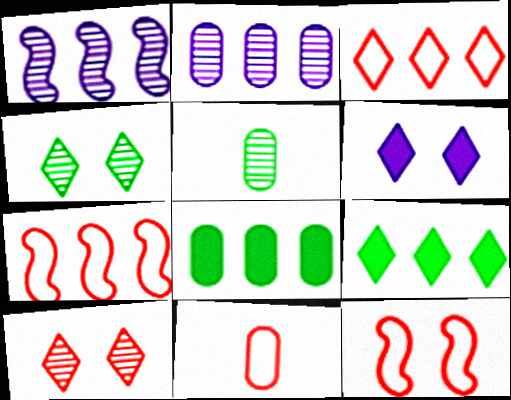[[1, 3, 8], 
[1, 5, 10], 
[2, 7, 9], 
[3, 11, 12], 
[5, 6, 7]]